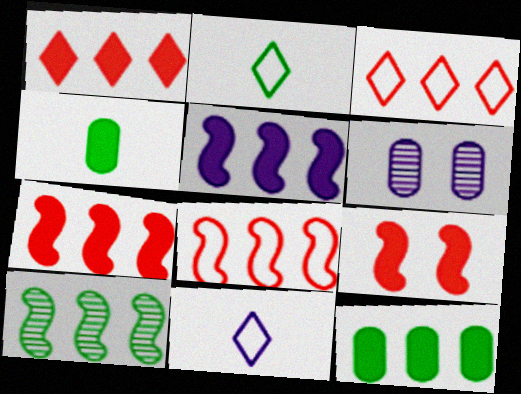[[1, 5, 12], 
[2, 6, 7], 
[5, 6, 11], 
[5, 8, 10]]